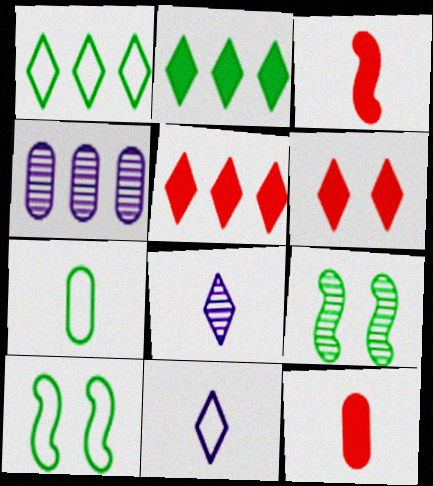[[1, 6, 8], 
[1, 7, 10], 
[2, 7, 9], 
[3, 7, 8]]